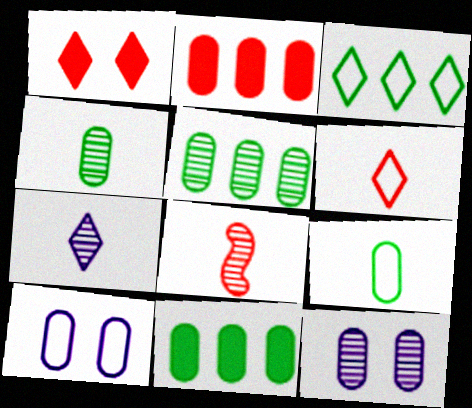[[1, 3, 7], 
[2, 4, 10], 
[2, 9, 12], 
[4, 7, 8]]